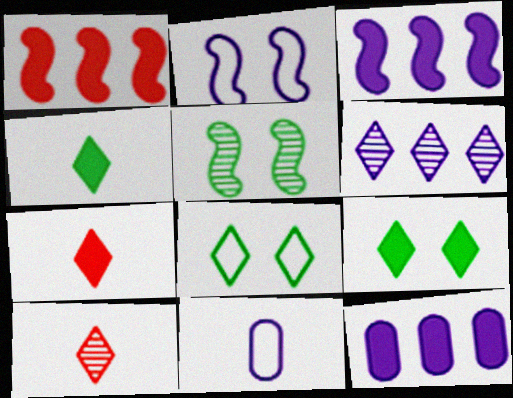[[6, 7, 8]]